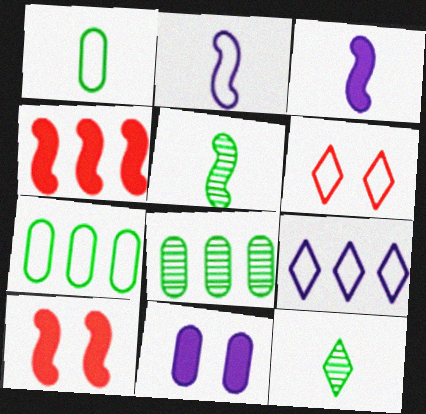[[2, 6, 7], 
[3, 6, 8], 
[4, 8, 9]]